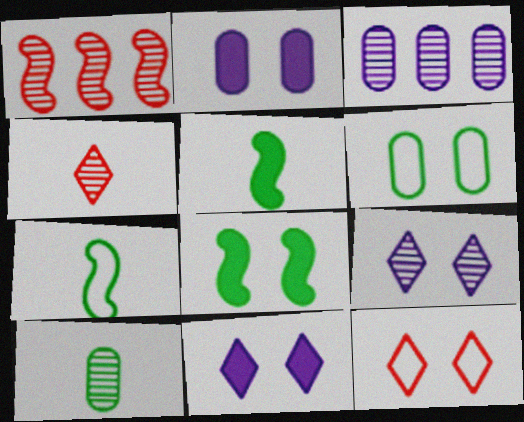[[1, 9, 10], 
[3, 5, 12]]